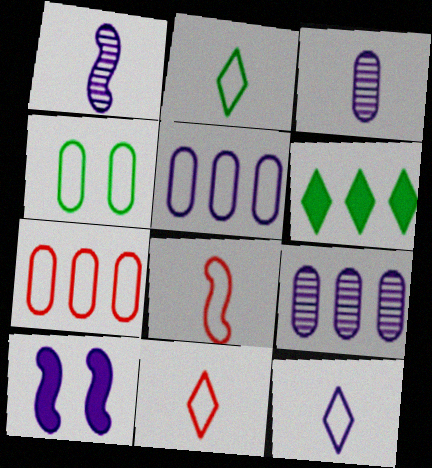[[2, 11, 12], 
[9, 10, 12]]